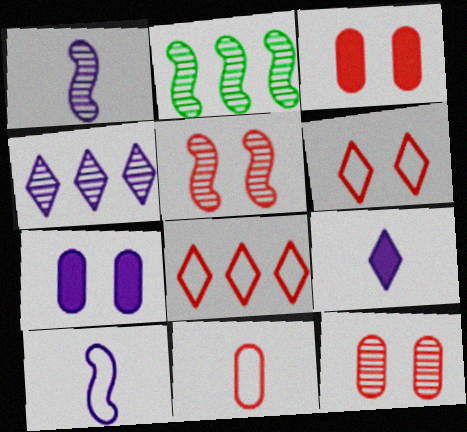[[1, 2, 5], 
[3, 5, 6], 
[4, 7, 10]]